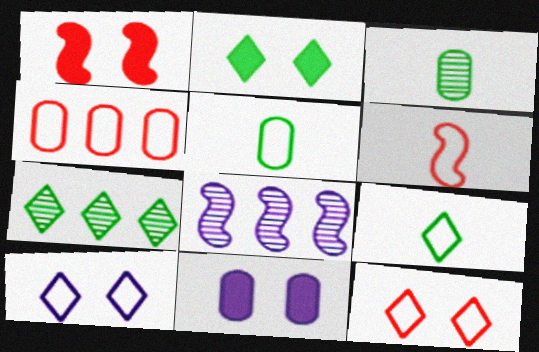[[1, 2, 11], 
[2, 7, 9], 
[3, 4, 11], 
[4, 6, 12], 
[6, 7, 11]]